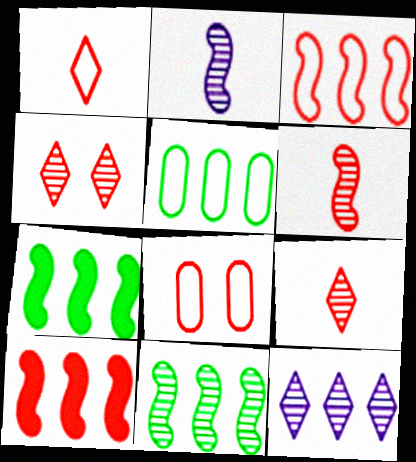[[1, 3, 8], 
[5, 10, 12], 
[8, 9, 10]]